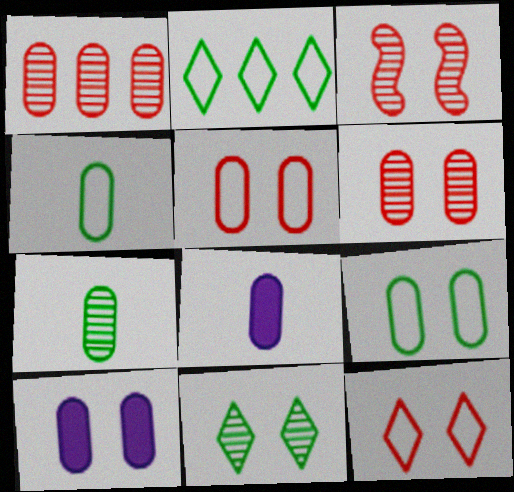[[1, 4, 10], 
[1, 8, 9], 
[2, 3, 8], 
[6, 9, 10]]